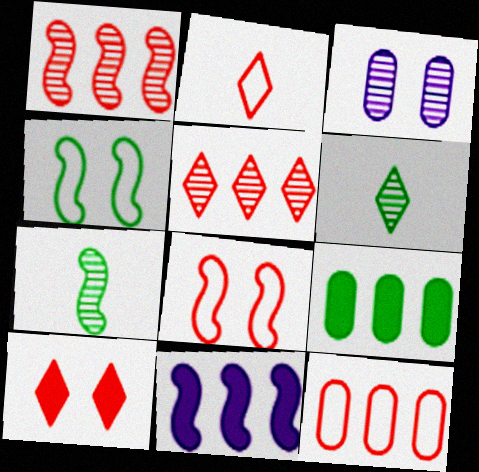[[1, 3, 6], 
[2, 5, 10], 
[2, 8, 12], 
[3, 4, 10], 
[3, 5, 7], 
[4, 6, 9], 
[7, 8, 11]]